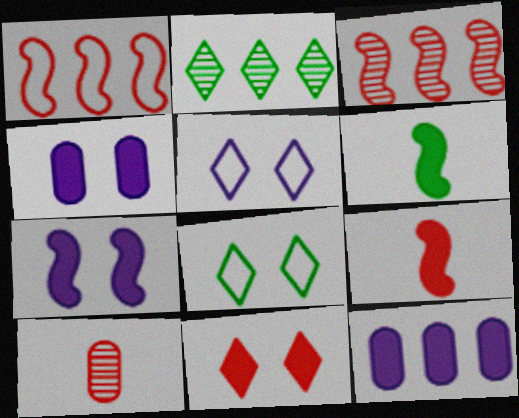[[1, 2, 12], 
[1, 10, 11], 
[6, 11, 12]]